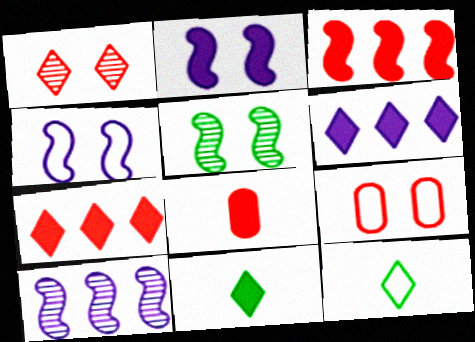[[1, 6, 12], 
[9, 10, 11]]